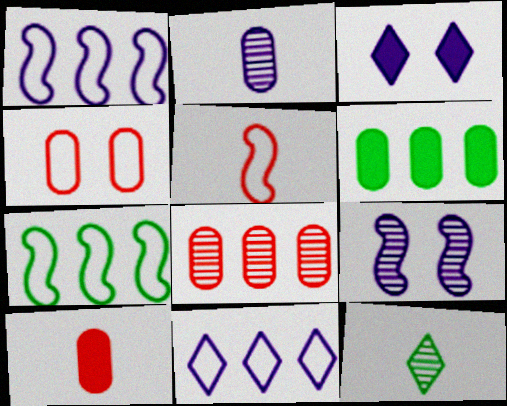[[1, 2, 3], 
[2, 4, 6], 
[4, 8, 10], 
[8, 9, 12]]